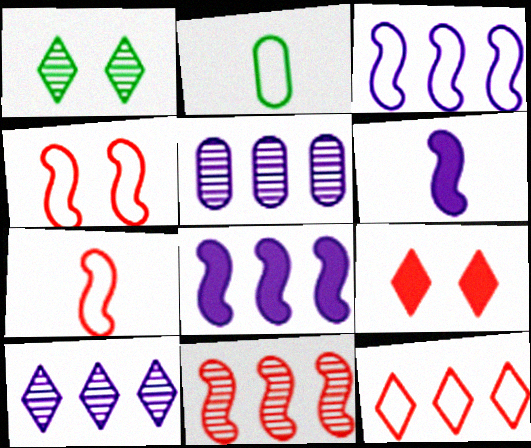[]